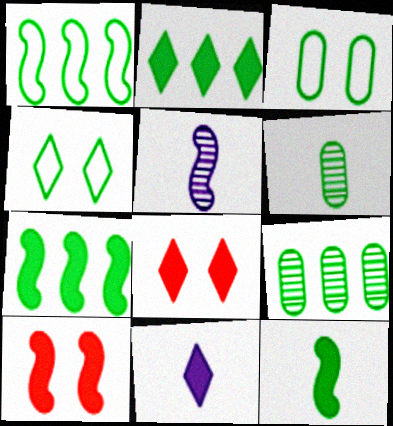[[1, 2, 9], 
[1, 5, 10], 
[2, 8, 11], 
[4, 6, 7], 
[4, 9, 12]]